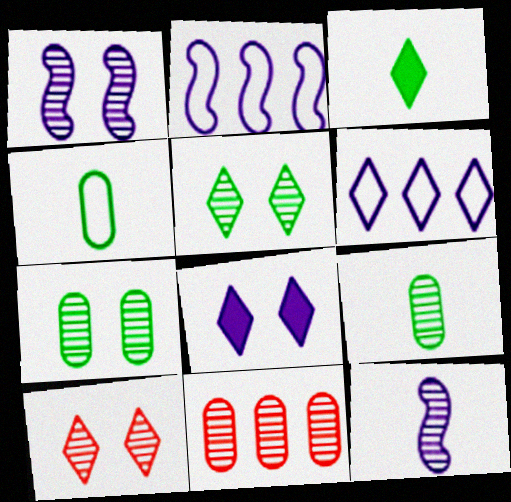[[1, 7, 10], 
[3, 6, 10], 
[5, 11, 12]]